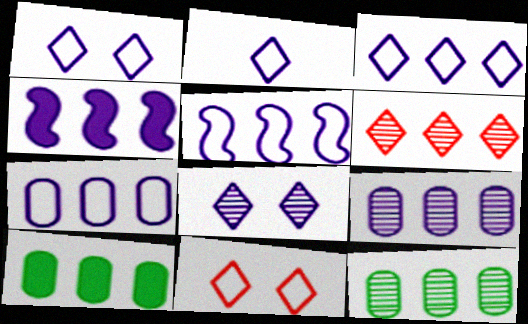[[1, 2, 3], 
[3, 4, 9], 
[3, 5, 7], 
[5, 6, 10]]